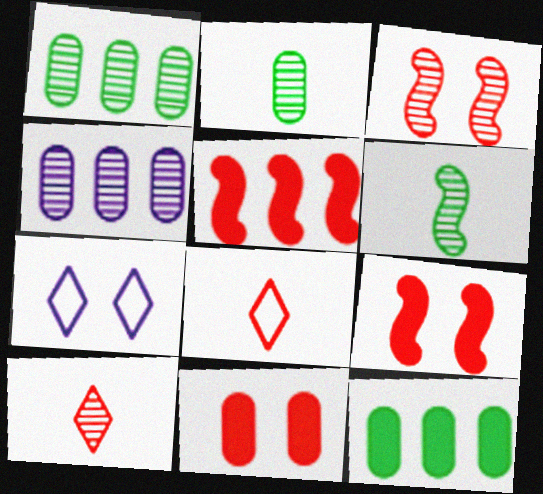[[2, 5, 7]]